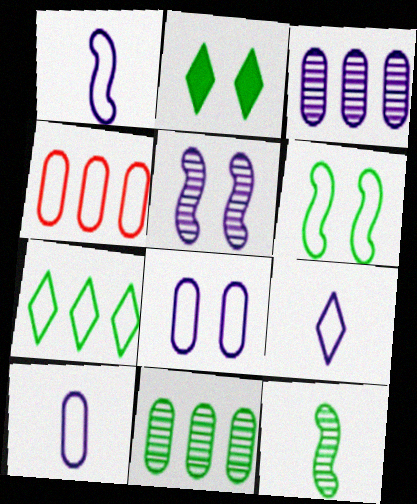[[1, 9, 10], 
[4, 6, 9]]